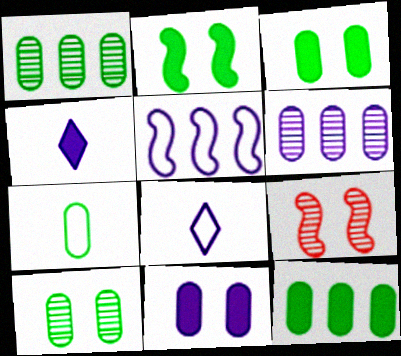[[1, 3, 7], 
[7, 10, 12], 
[8, 9, 12]]